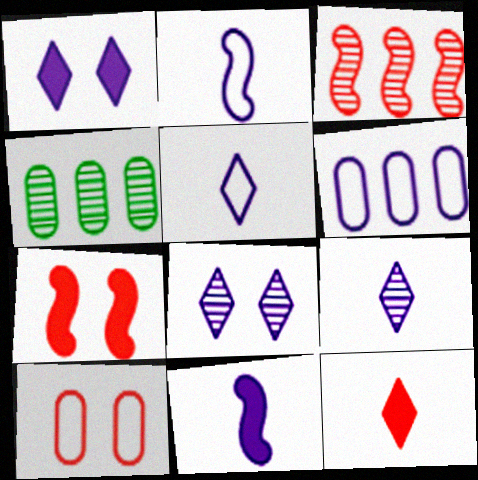[[3, 10, 12], 
[4, 5, 7], 
[6, 8, 11]]